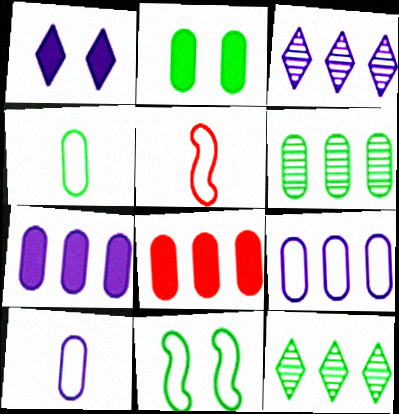[[1, 5, 6], 
[2, 3, 5], 
[2, 4, 6], 
[6, 8, 9]]